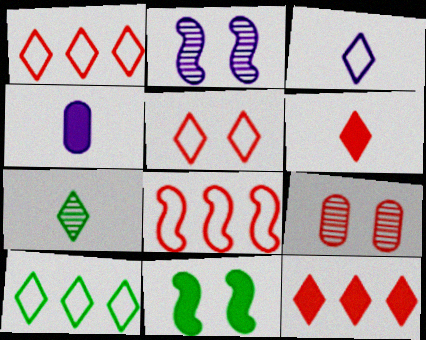[[3, 5, 10], 
[3, 6, 7], 
[4, 11, 12], 
[6, 8, 9]]